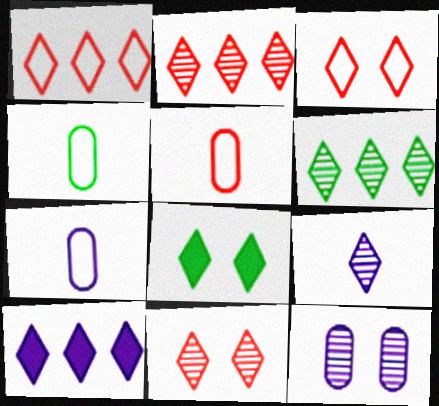[[1, 6, 10], 
[1, 8, 9], 
[4, 5, 7], 
[6, 9, 11]]